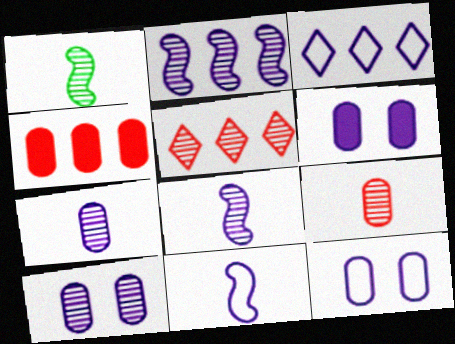[[1, 5, 10], 
[3, 6, 8], 
[3, 11, 12], 
[6, 10, 12]]